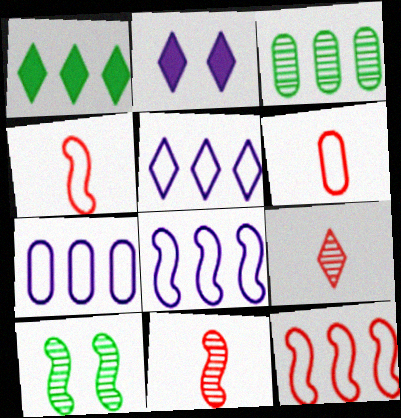[[2, 3, 4], 
[5, 7, 8]]